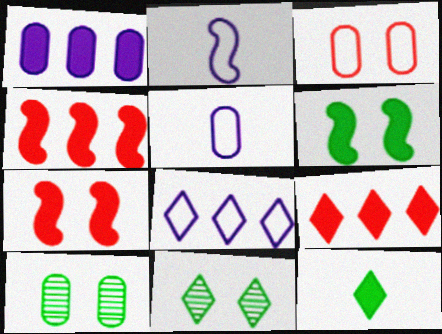[[1, 7, 12], 
[2, 9, 10], 
[4, 5, 11]]